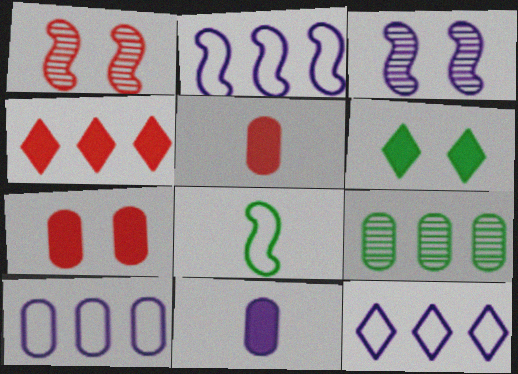[[2, 4, 9], 
[2, 10, 12], 
[3, 11, 12], 
[6, 8, 9]]